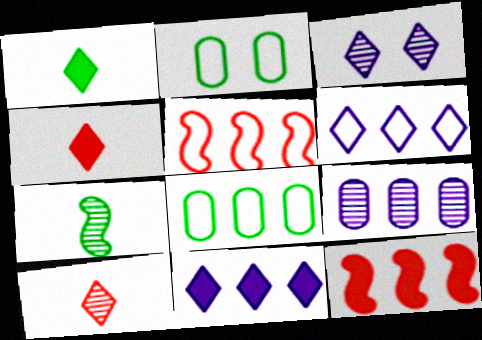[[5, 6, 8]]